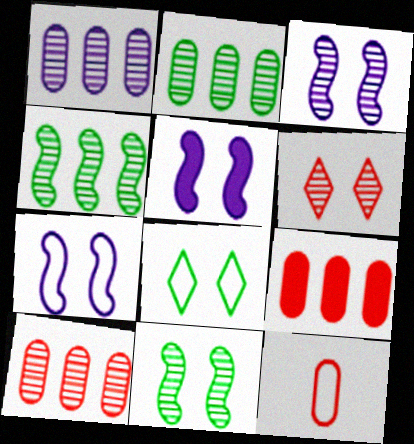[[1, 2, 10], 
[3, 5, 7]]